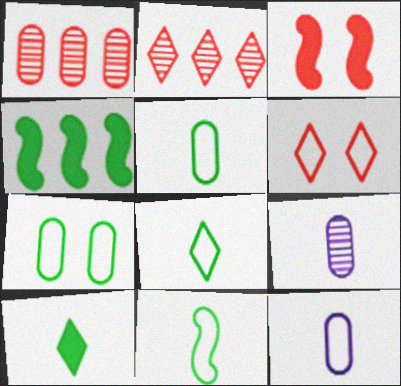[[4, 6, 9], 
[5, 8, 11]]